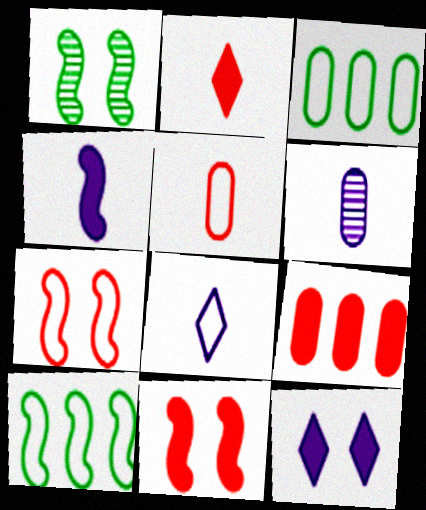[[1, 8, 9], 
[2, 9, 11], 
[3, 7, 8], 
[4, 6, 8]]